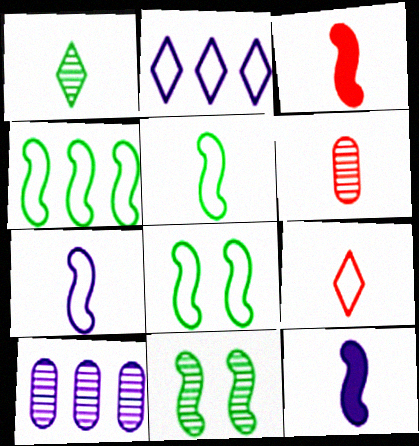[[3, 6, 9], 
[4, 5, 8]]